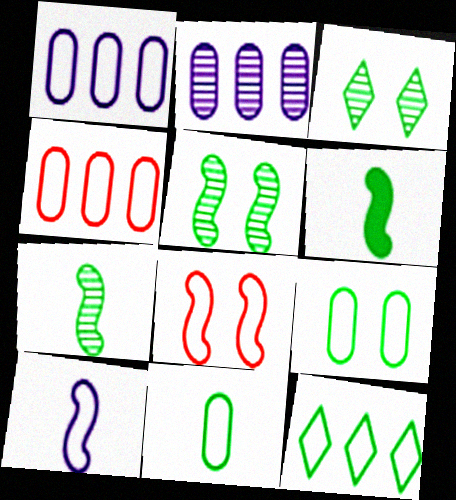[]